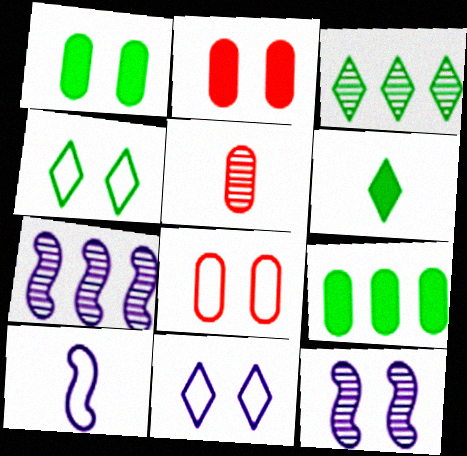[[2, 3, 10], 
[2, 4, 12], 
[3, 4, 6], 
[3, 5, 12], 
[5, 6, 10], 
[6, 7, 8]]